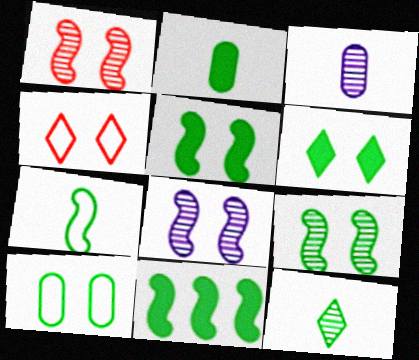[[1, 8, 9], 
[2, 6, 11], 
[2, 7, 12], 
[3, 4, 11], 
[6, 9, 10], 
[7, 9, 11], 
[10, 11, 12]]